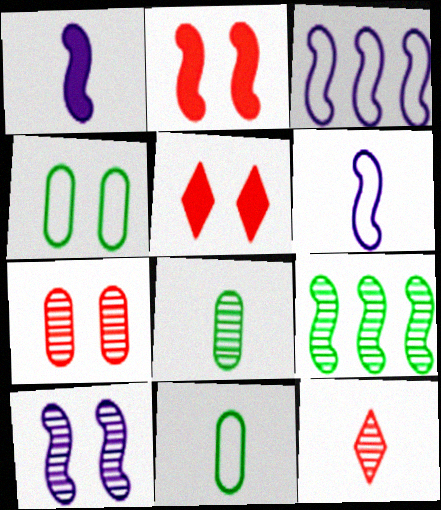[[1, 3, 10], 
[1, 11, 12], 
[2, 6, 9], 
[3, 5, 8], 
[4, 5, 10]]